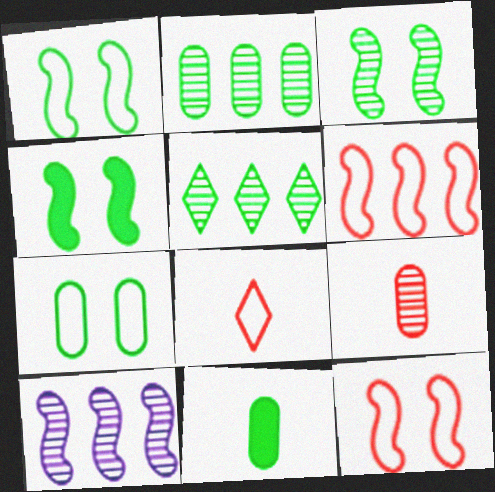[[1, 3, 4], 
[1, 5, 11], 
[2, 7, 11]]